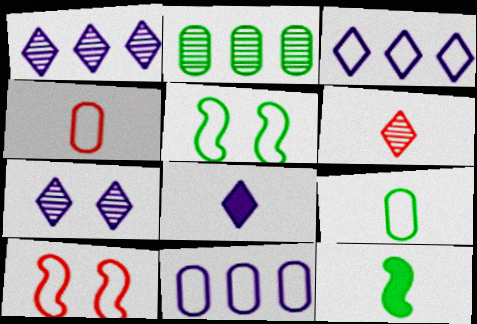[[2, 8, 10], 
[3, 4, 5], 
[3, 7, 8], 
[3, 9, 10]]